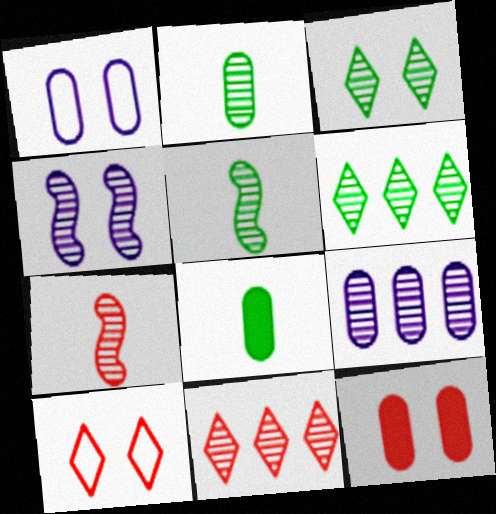[[2, 4, 11], 
[3, 7, 9]]